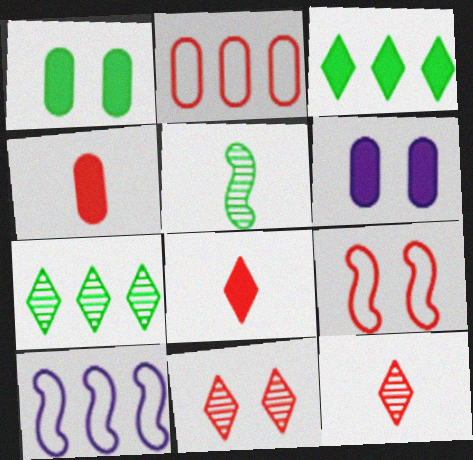[[1, 10, 12]]